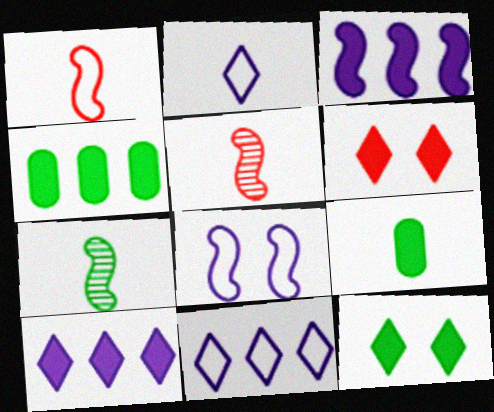[[2, 5, 9], 
[3, 6, 9]]